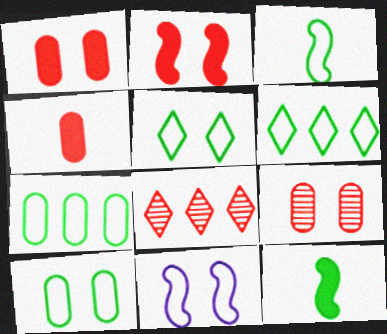[[3, 5, 7], 
[3, 6, 10]]